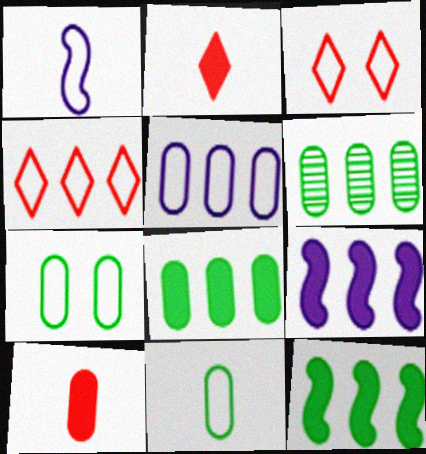[[1, 4, 7], 
[4, 6, 9]]